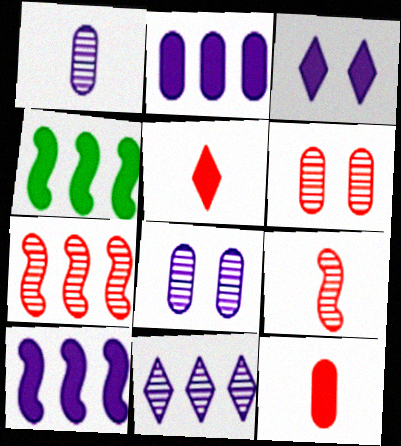[[3, 4, 12]]